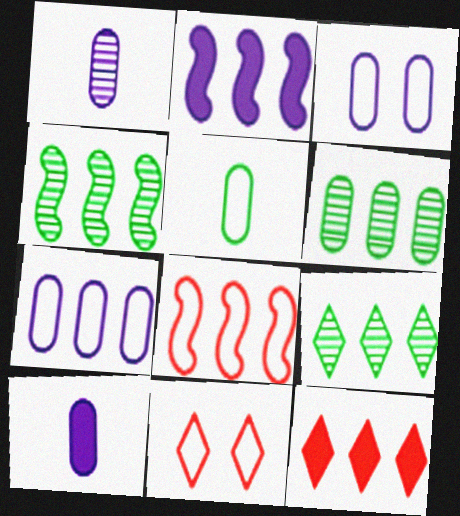[[2, 4, 8], 
[4, 6, 9], 
[4, 7, 12], 
[4, 10, 11]]